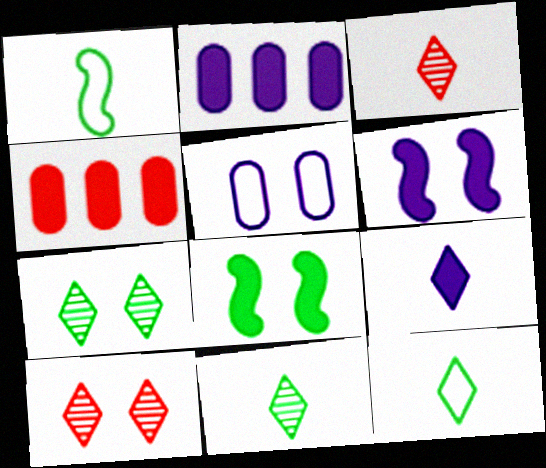[[1, 2, 10], 
[2, 6, 9], 
[3, 9, 12], 
[4, 8, 9], 
[5, 8, 10]]